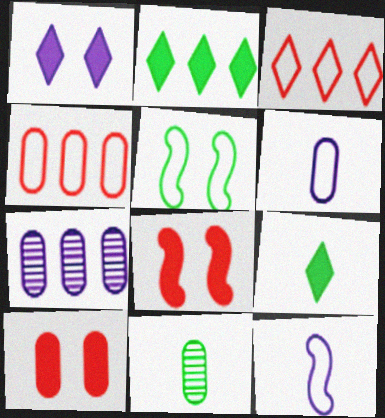[[1, 7, 12], 
[2, 5, 11], 
[3, 5, 6]]